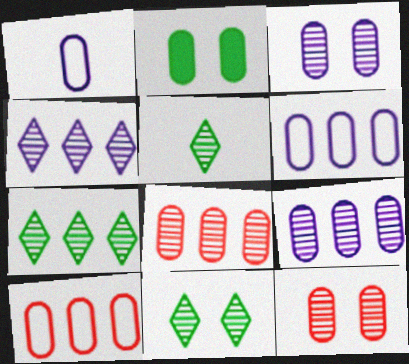[[1, 2, 8], 
[5, 7, 11]]